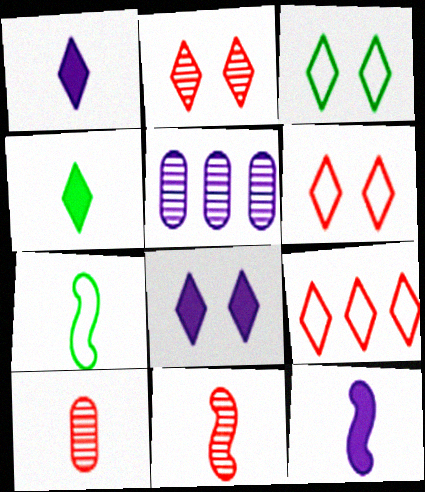[[1, 7, 10], 
[2, 3, 8], 
[7, 11, 12]]